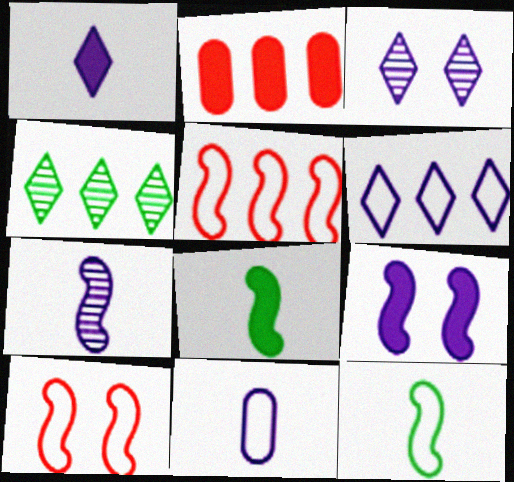[[1, 3, 6], 
[1, 7, 11], 
[2, 3, 12]]